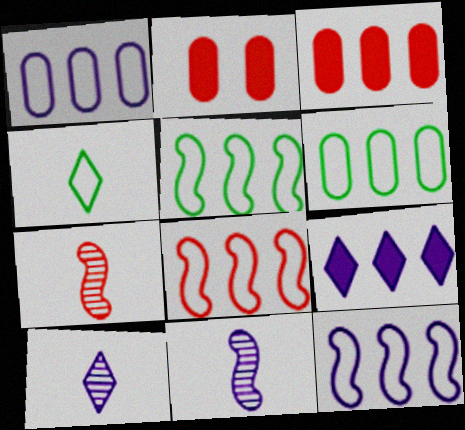[[2, 5, 10], 
[5, 8, 12]]